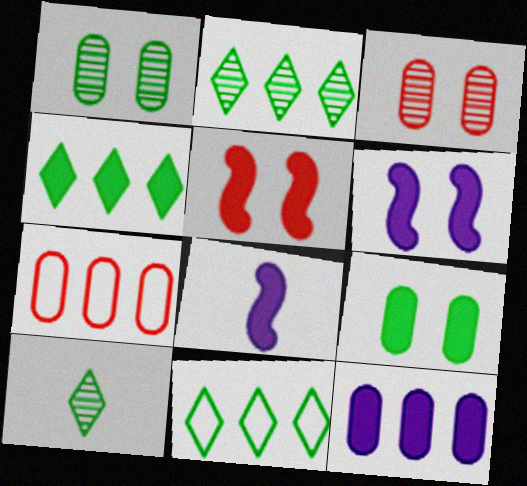[[2, 4, 11], 
[3, 8, 11], 
[6, 7, 10]]